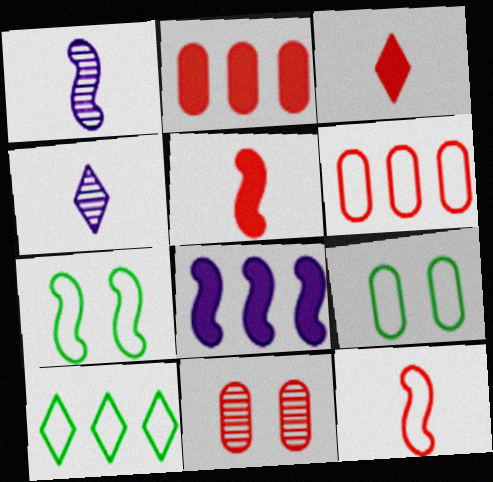[[2, 4, 7]]